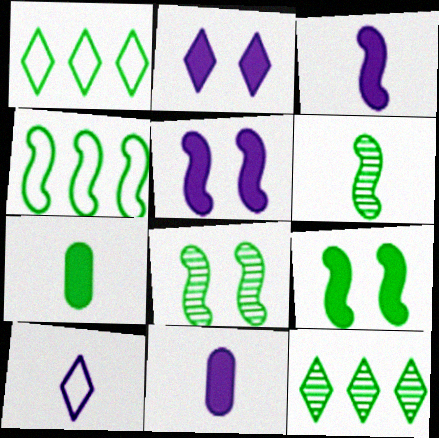[[1, 7, 8], 
[4, 6, 9]]